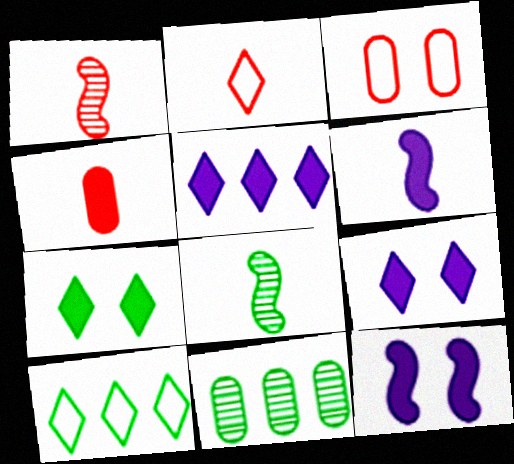[[1, 2, 4], 
[2, 11, 12], 
[3, 5, 8]]